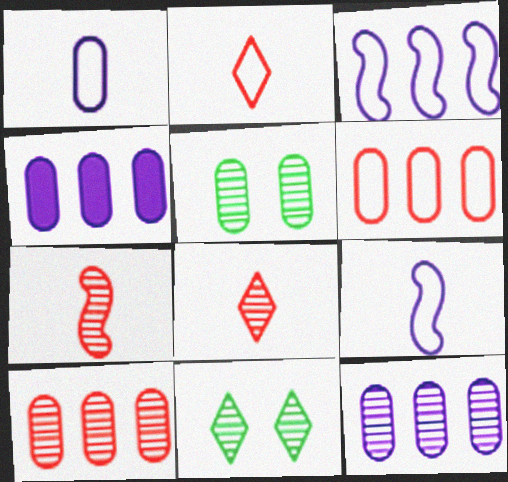[[7, 11, 12]]